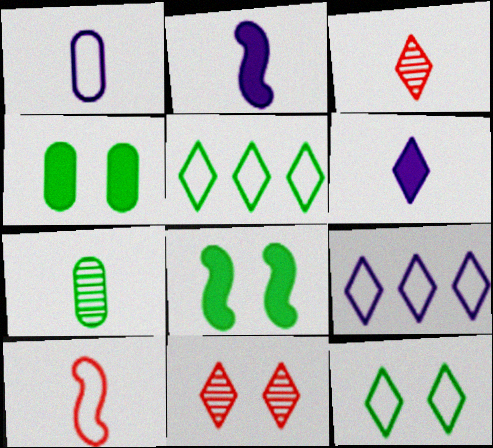[[5, 6, 11], 
[5, 7, 8], 
[6, 7, 10]]